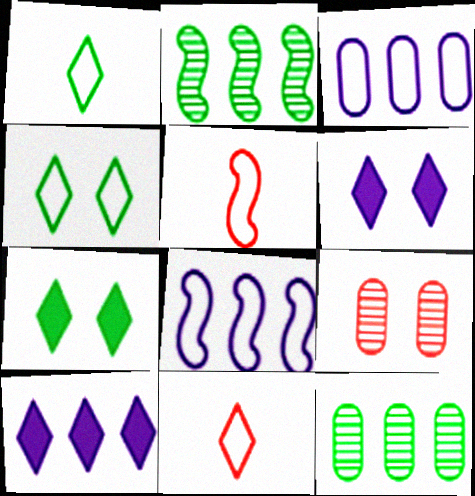[[3, 4, 5], 
[5, 6, 12]]